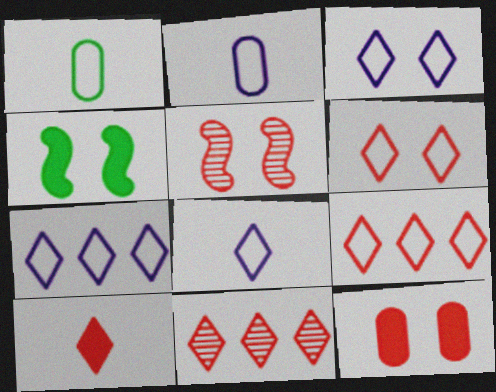[[2, 4, 11], 
[3, 7, 8], 
[5, 6, 12], 
[6, 10, 11]]